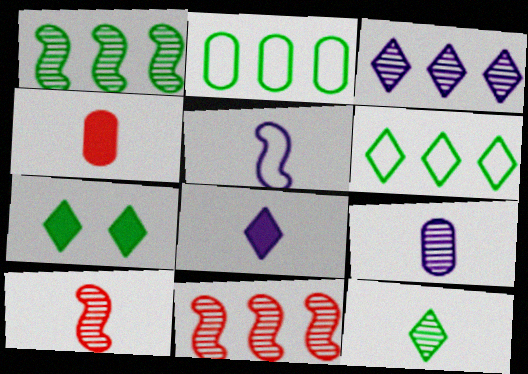[[4, 5, 12], 
[5, 8, 9], 
[6, 7, 12], 
[9, 10, 12]]